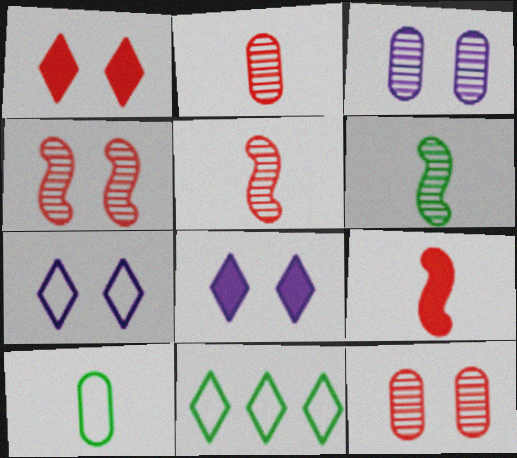[[3, 9, 11]]